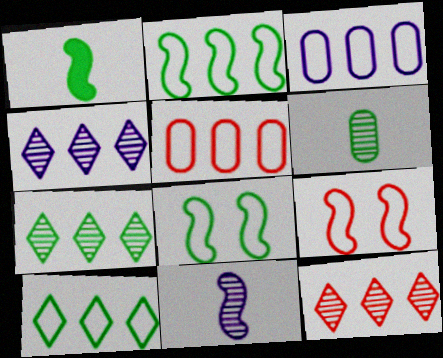[[4, 7, 12]]